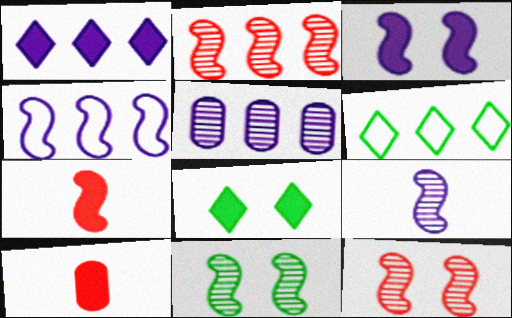[[1, 4, 5], 
[2, 9, 11], 
[3, 4, 9], 
[4, 7, 11]]